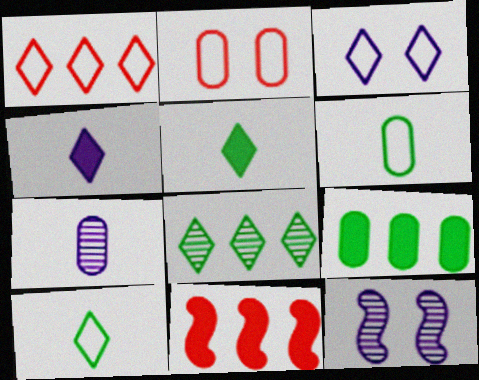[[1, 3, 10], 
[2, 7, 9]]